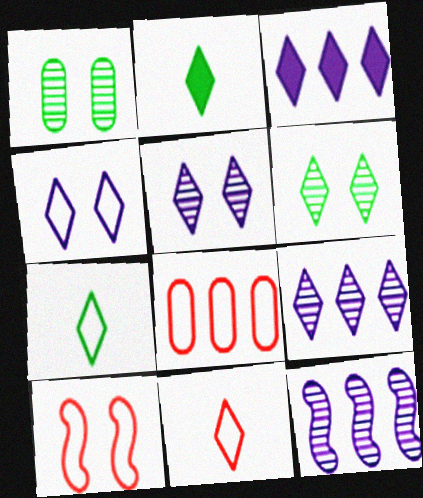[[3, 6, 11], 
[8, 10, 11]]